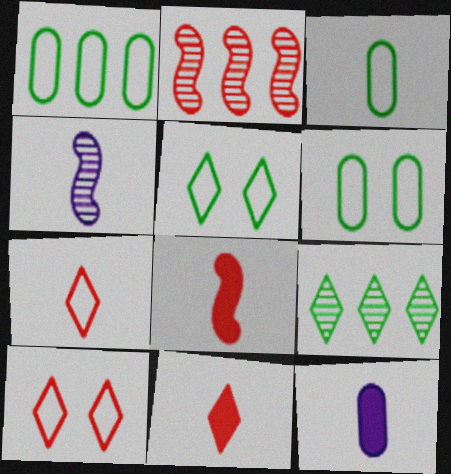[[1, 3, 6], 
[2, 5, 12], 
[3, 4, 11]]